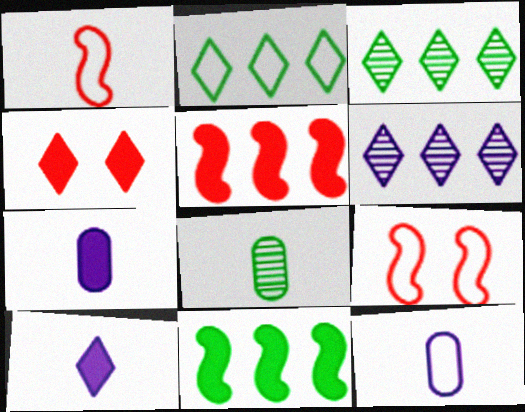[[1, 8, 10], 
[2, 9, 12], 
[3, 7, 9], 
[4, 7, 11]]